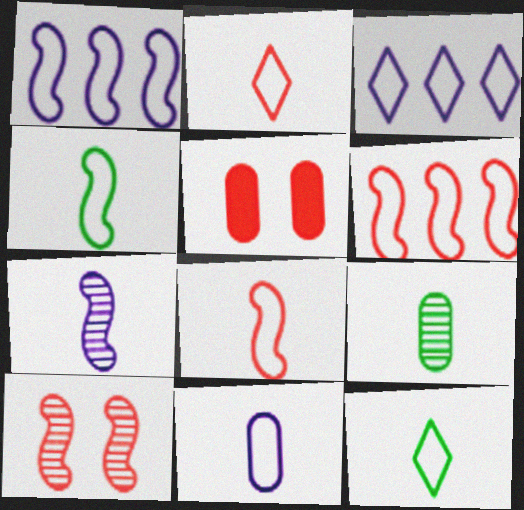[[2, 4, 11], 
[8, 11, 12]]